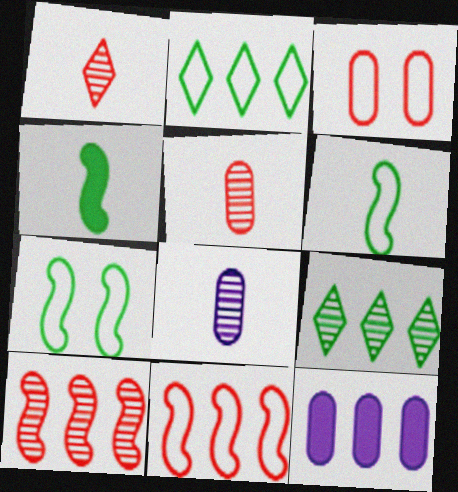[[1, 7, 12], 
[2, 10, 12], 
[9, 11, 12]]